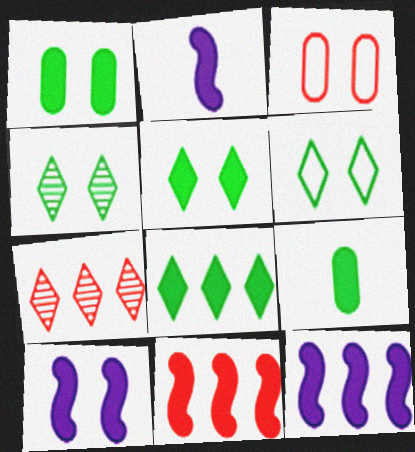[[2, 10, 12], 
[3, 4, 10], 
[4, 5, 6]]